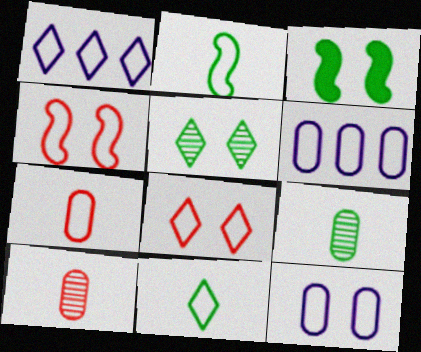[[1, 3, 10], 
[1, 8, 11], 
[2, 6, 8], 
[4, 6, 11]]